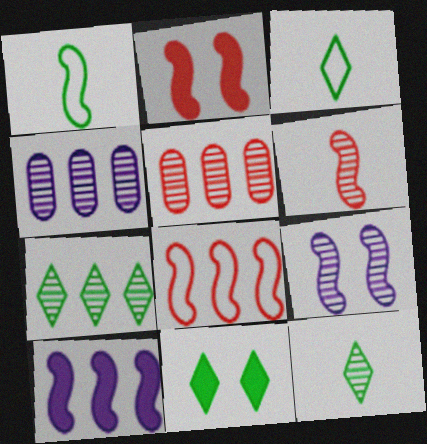[[2, 3, 4], 
[2, 6, 8], 
[3, 7, 11], 
[5, 9, 12]]